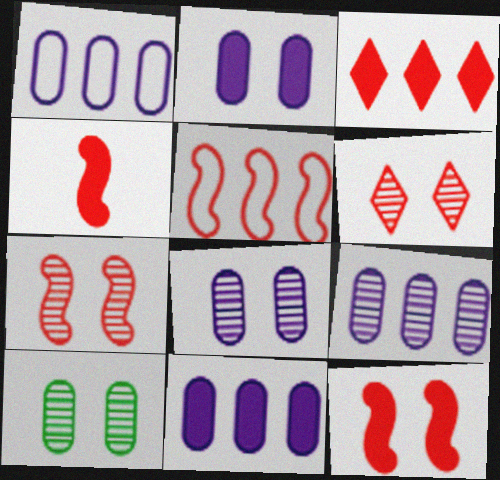[[1, 9, 11], 
[4, 5, 7]]